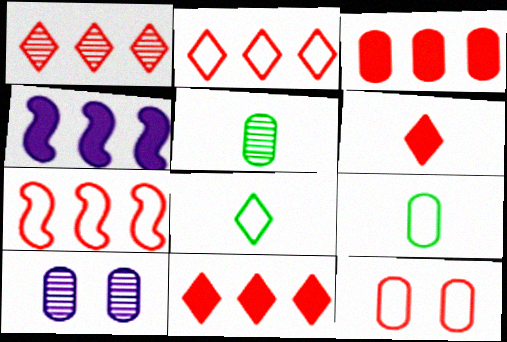[[1, 2, 11], 
[1, 3, 7], 
[3, 9, 10]]